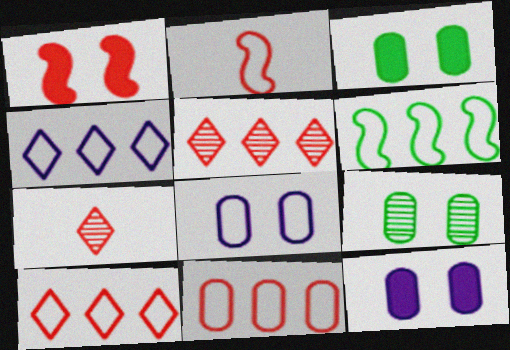[[1, 7, 11], 
[4, 6, 11], 
[6, 7, 12]]